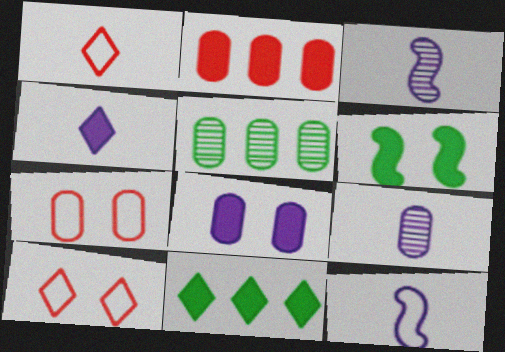[[2, 4, 6], 
[3, 7, 11], 
[4, 9, 12]]